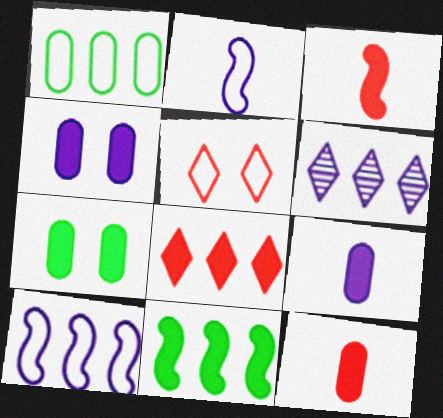[[1, 2, 5], 
[2, 4, 6]]